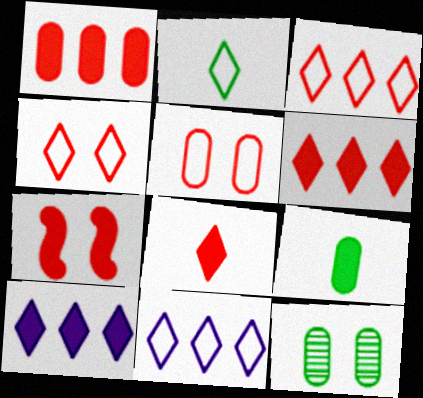[[1, 7, 8], 
[2, 4, 11], 
[7, 9, 10]]